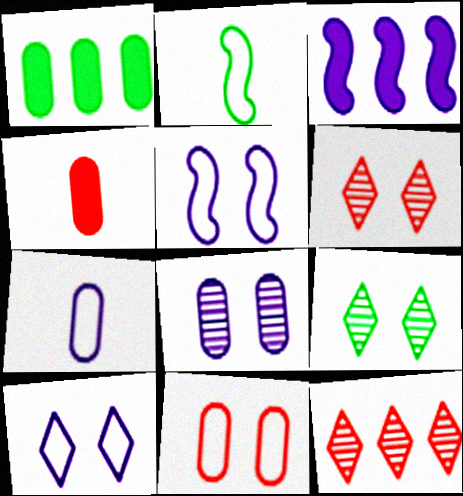[[1, 2, 9]]